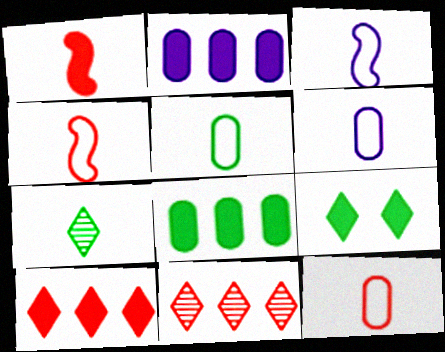[[1, 2, 9], 
[1, 6, 7], 
[5, 6, 12]]